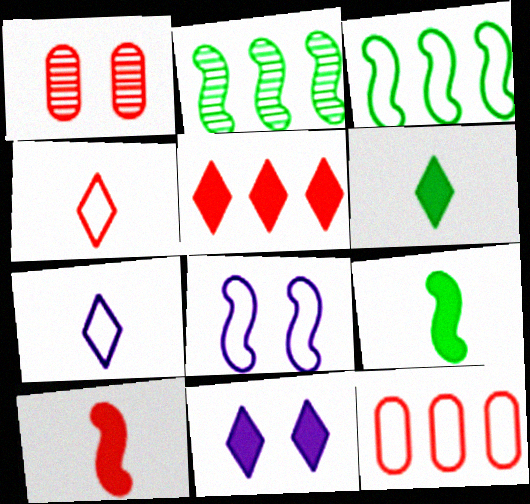[[2, 8, 10], 
[5, 6, 11]]